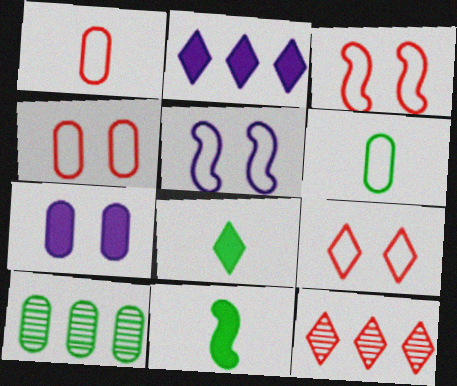[[1, 7, 10], 
[3, 4, 9]]